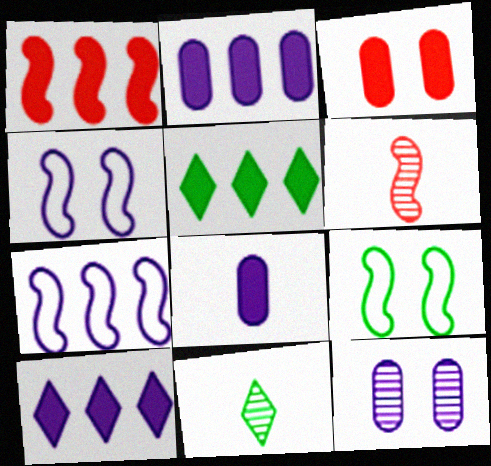[[1, 2, 5], 
[3, 7, 11]]